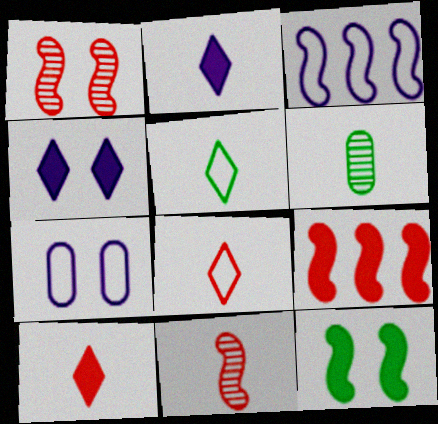[[3, 11, 12]]